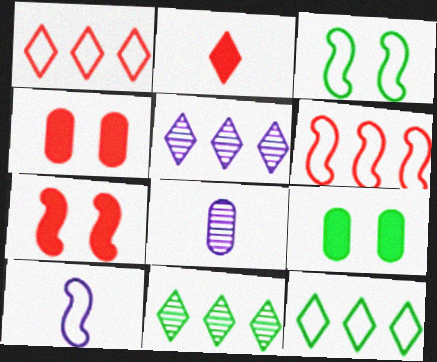[[3, 6, 10], 
[4, 10, 11], 
[7, 8, 12]]